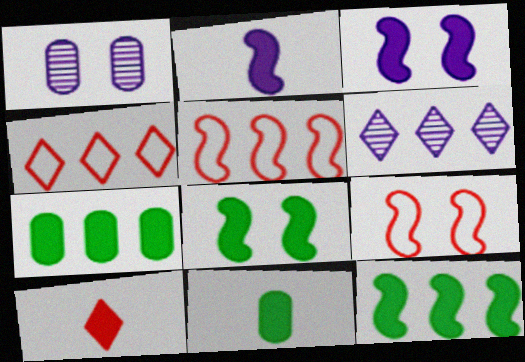[[2, 10, 11], 
[3, 7, 10], 
[5, 6, 7], 
[6, 9, 11]]